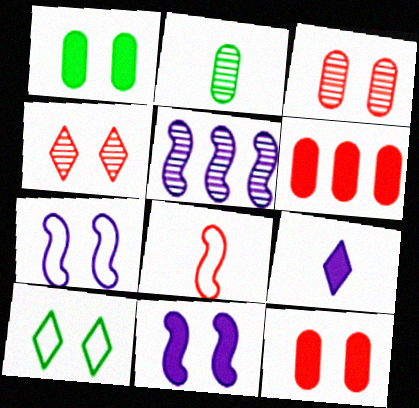[[1, 4, 7], 
[2, 4, 5], 
[2, 8, 9], 
[3, 10, 11], 
[4, 6, 8]]